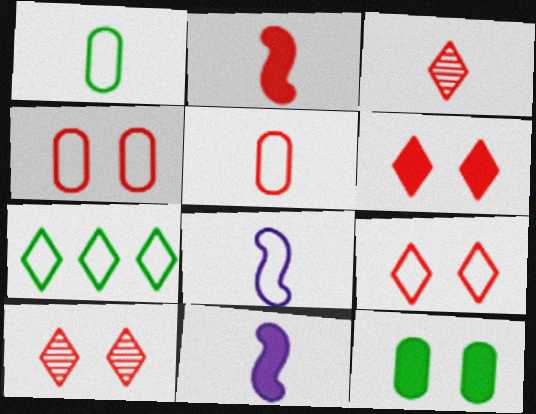[[1, 3, 11], 
[2, 3, 5], 
[4, 7, 8], 
[6, 9, 10]]